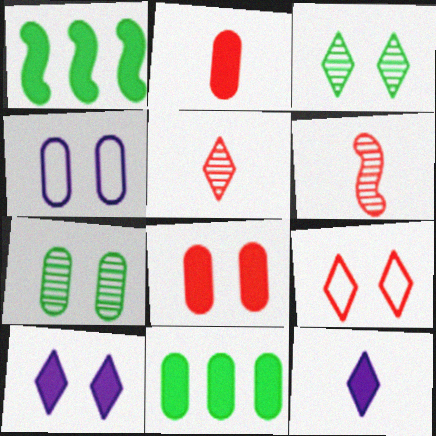[[1, 2, 10], 
[1, 4, 5], 
[1, 8, 12], 
[3, 9, 10], 
[4, 7, 8]]